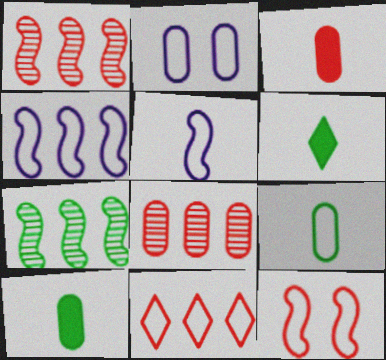[[1, 2, 6], 
[2, 8, 10]]